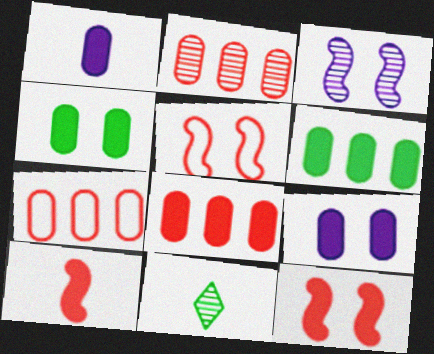[[1, 4, 8], 
[2, 3, 11], 
[2, 7, 8]]